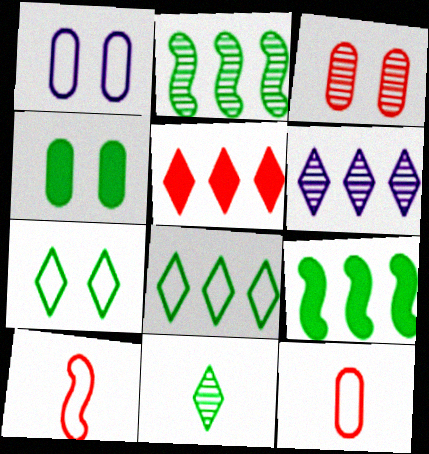[[1, 3, 4], 
[1, 8, 10], 
[3, 5, 10], 
[4, 6, 10], 
[5, 6, 8]]